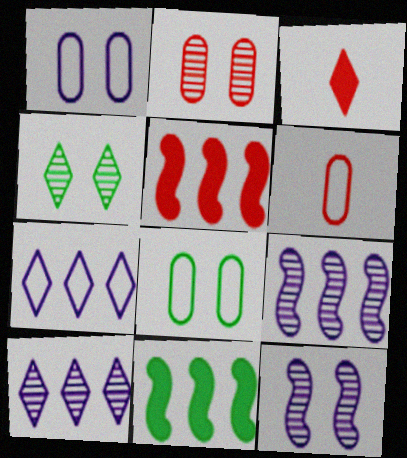[[2, 4, 12], 
[3, 4, 7], 
[3, 8, 9]]